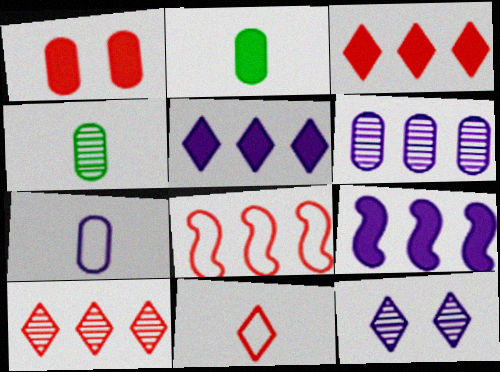[[2, 8, 12], 
[7, 9, 12]]